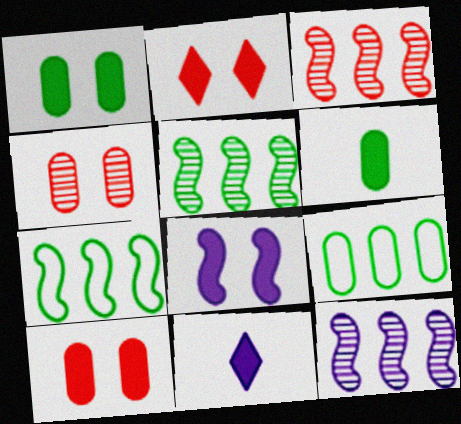[[1, 2, 8], 
[3, 5, 12], 
[4, 7, 11]]